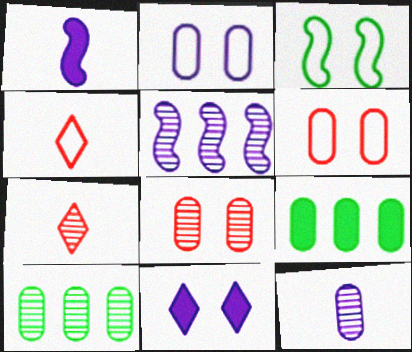[[3, 8, 11], 
[6, 9, 12], 
[8, 10, 12]]